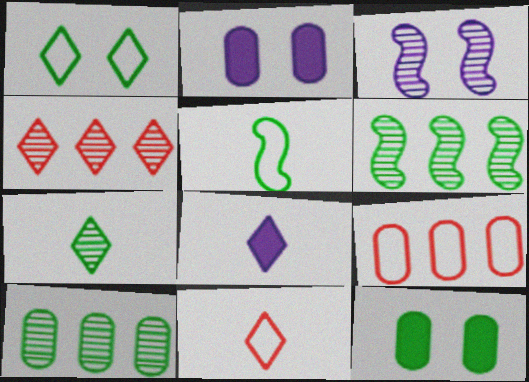[[1, 4, 8], 
[2, 4, 5], 
[2, 6, 11], 
[7, 8, 11]]